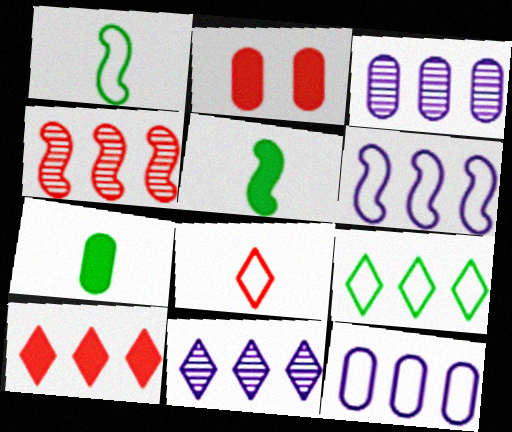[[1, 2, 11], 
[2, 4, 8], 
[9, 10, 11]]